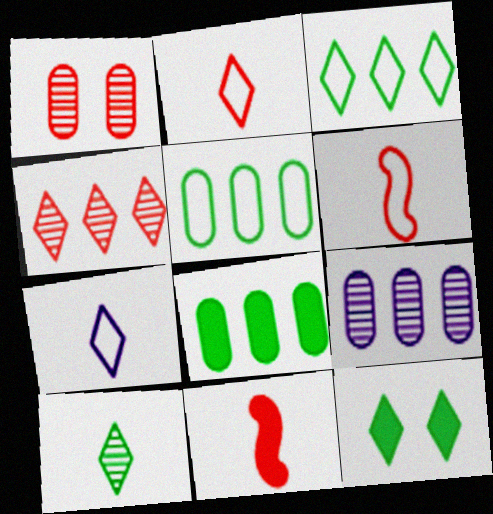[[3, 10, 12], 
[4, 7, 12], 
[6, 9, 12]]